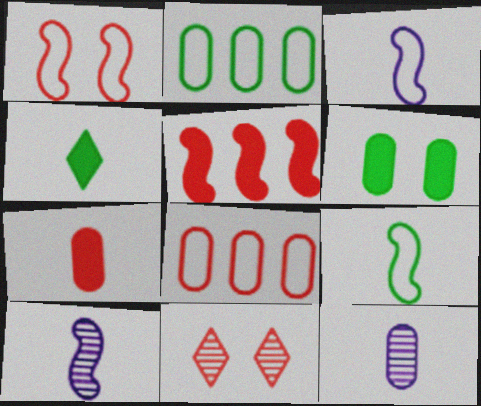[[6, 8, 12]]